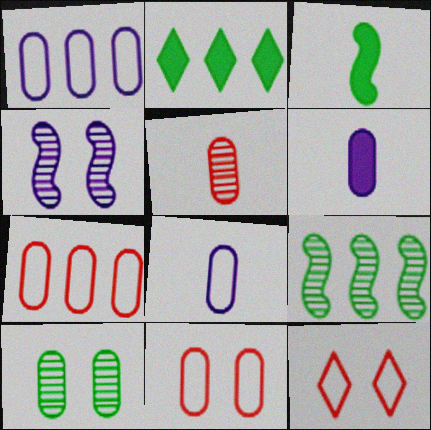[[6, 7, 10], 
[6, 9, 12]]